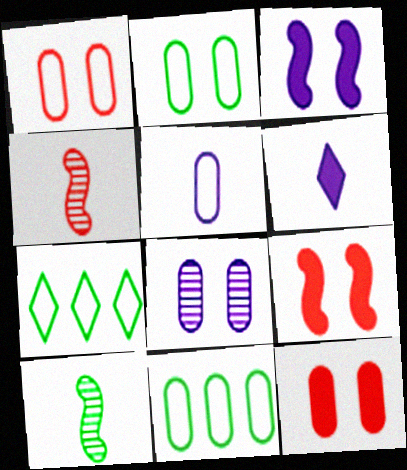[[1, 5, 11], 
[2, 8, 12]]